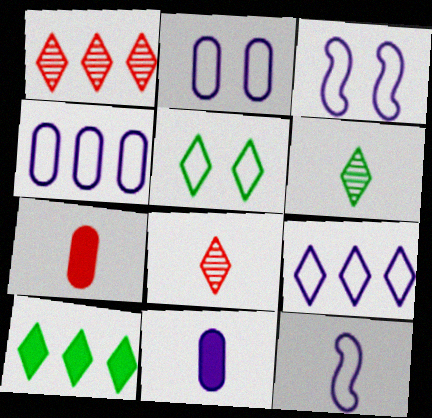[[1, 9, 10], 
[2, 9, 12], 
[5, 6, 10], 
[6, 7, 12]]